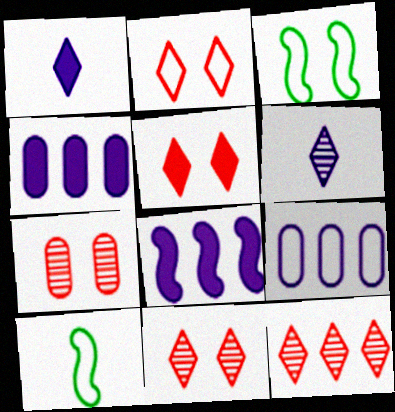[[2, 5, 11], 
[2, 9, 10], 
[4, 10, 11]]